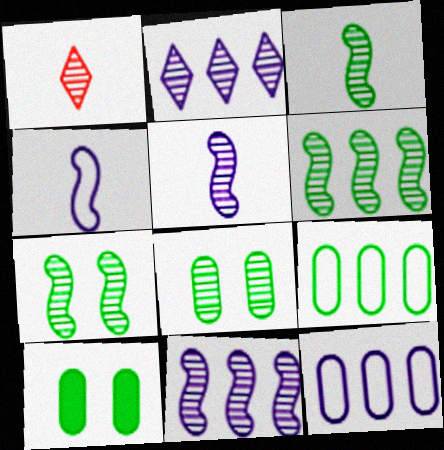[[1, 8, 11], 
[3, 6, 7]]